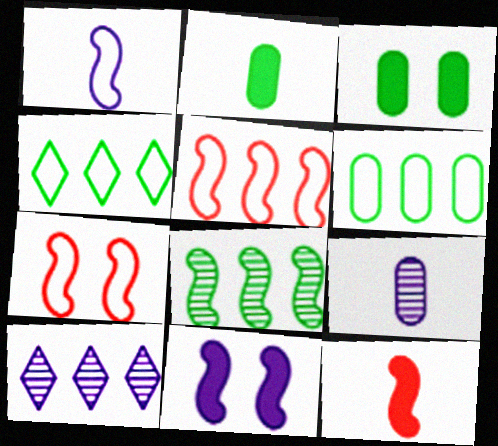[[2, 7, 10]]